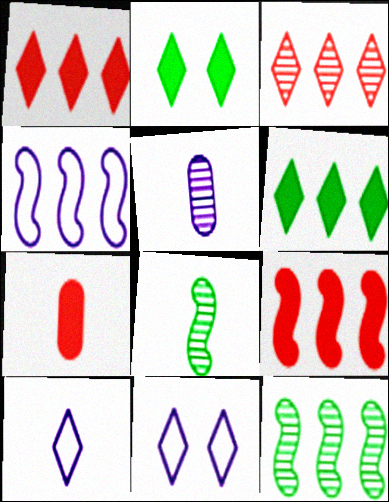[[2, 3, 10], 
[4, 9, 12], 
[7, 8, 10], 
[7, 11, 12]]